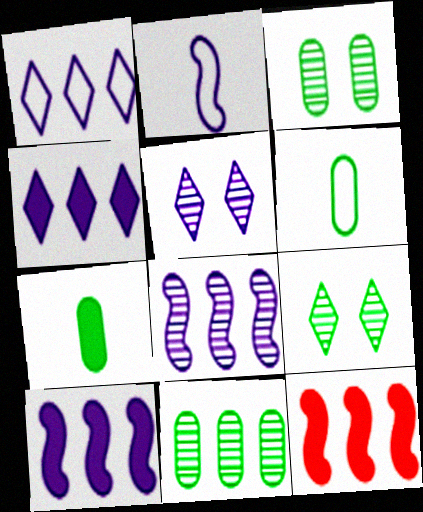[[1, 11, 12], 
[5, 6, 12]]